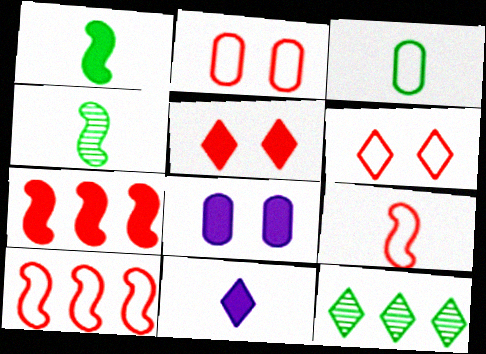[[6, 11, 12], 
[8, 9, 12]]